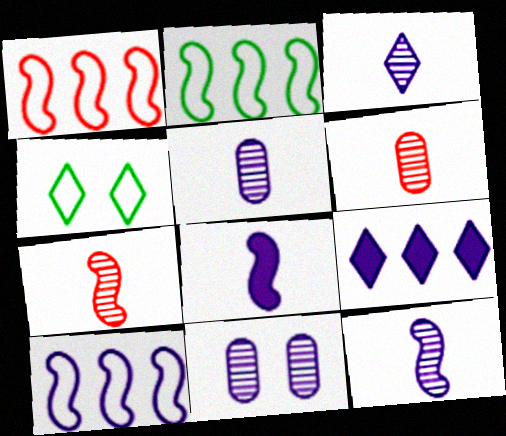[[1, 2, 10], 
[3, 5, 12]]